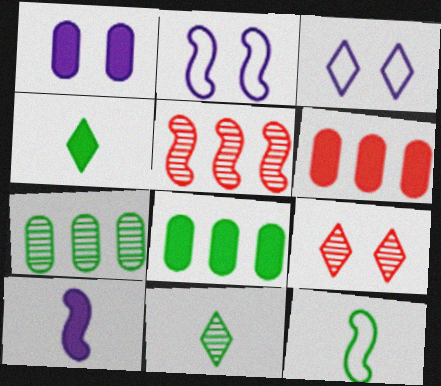[[2, 6, 11]]